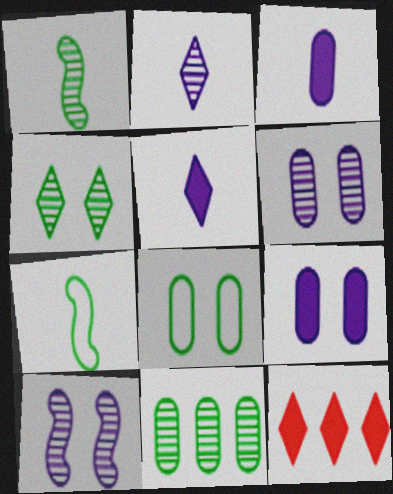[[1, 4, 11], 
[6, 7, 12]]